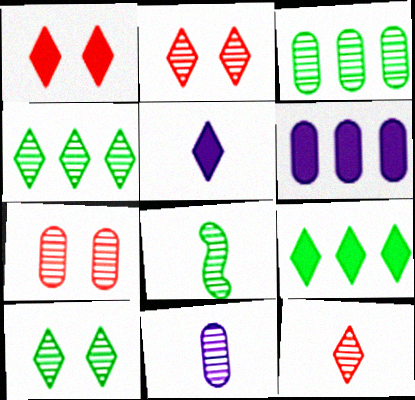[[1, 5, 9], 
[3, 7, 11], 
[3, 8, 10], 
[8, 11, 12]]